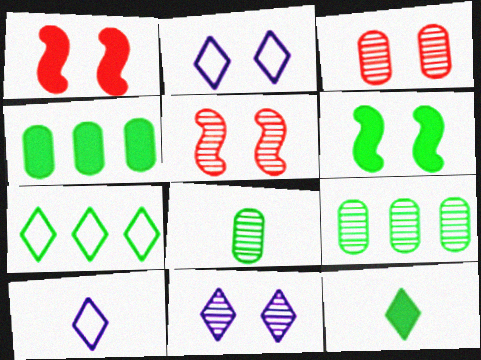[[1, 9, 10], 
[2, 3, 6], 
[4, 5, 10], 
[4, 6, 12], 
[6, 7, 8]]